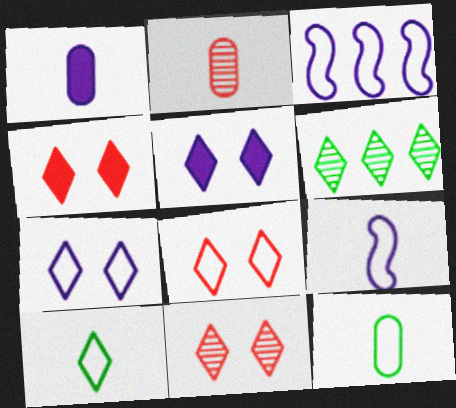[[1, 2, 12], 
[3, 8, 12], 
[4, 8, 11]]